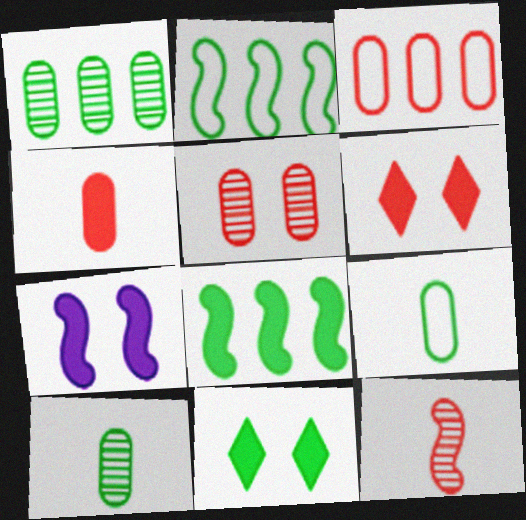[[2, 7, 12], 
[2, 10, 11], 
[3, 4, 5], 
[3, 6, 12]]